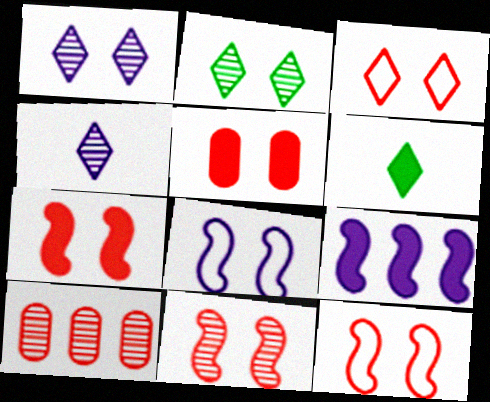[[2, 5, 8], 
[3, 5, 11], 
[5, 6, 9], 
[6, 8, 10], 
[7, 11, 12]]